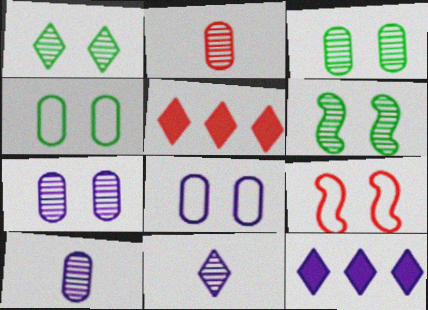[[1, 3, 6], 
[2, 5, 9]]